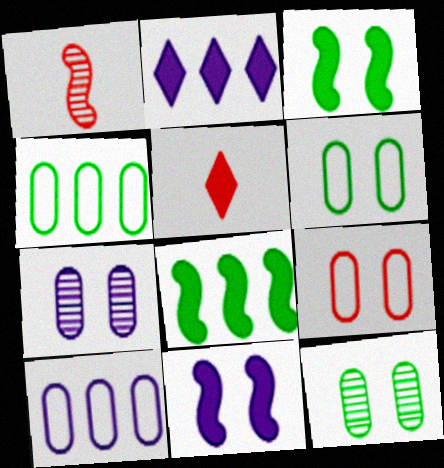[[1, 2, 6]]